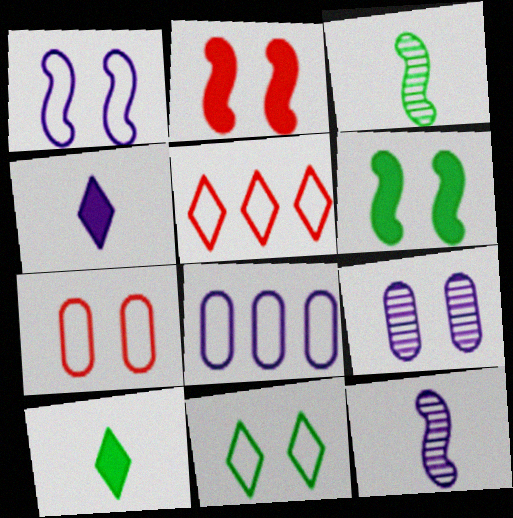[[1, 7, 11], 
[2, 9, 11]]